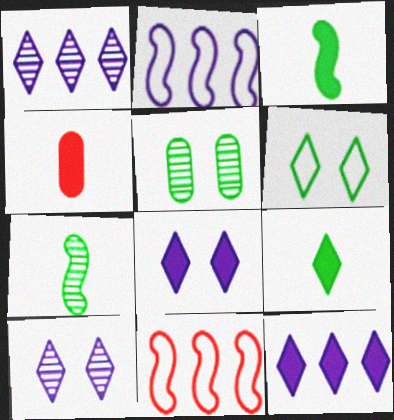[]